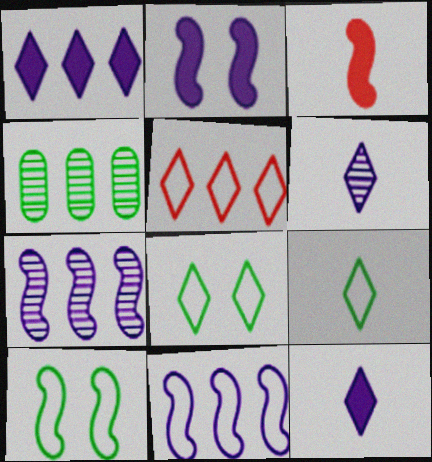[[3, 7, 10]]